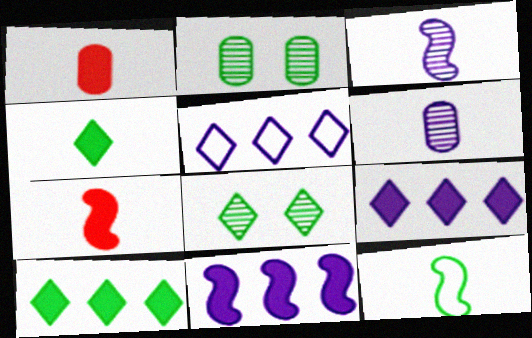[[2, 5, 7], 
[2, 10, 12], 
[3, 7, 12]]